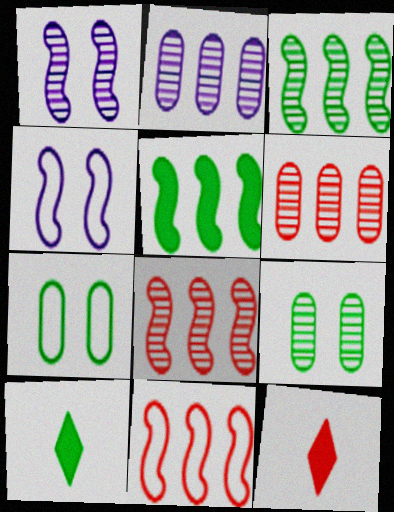[[3, 7, 10], 
[4, 6, 10]]